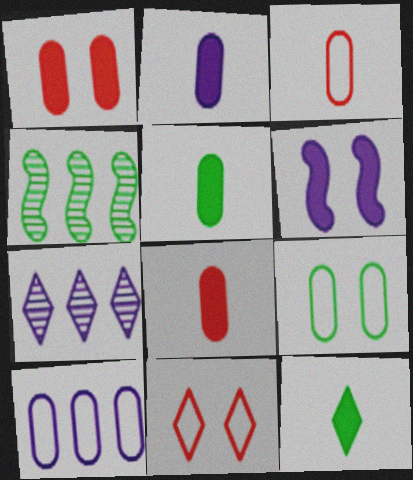[[2, 4, 11], 
[2, 5, 8], 
[3, 9, 10], 
[4, 9, 12], 
[7, 11, 12]]